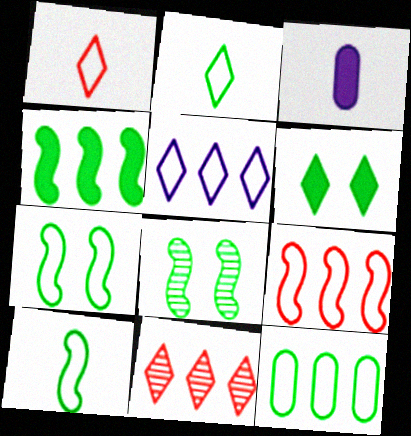[[2, 7, 12], 
[3, 7, 11], 
[4, 8, 10], 
[5, 9, 12]]